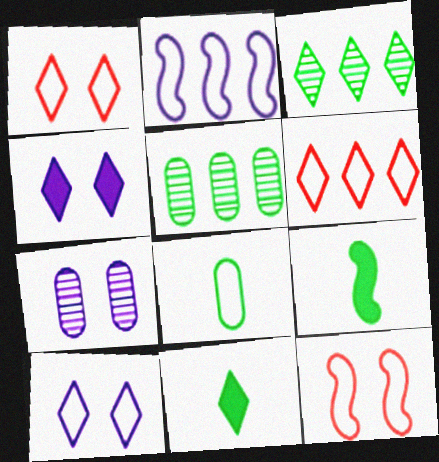[[1, 2, 8], 
[6, 7, 9]]